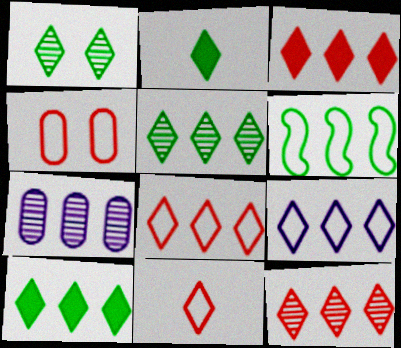[[3, 5, 9], 
[3, 6, 7], 
[3, 8, 12], 
[9, 10, 12]]